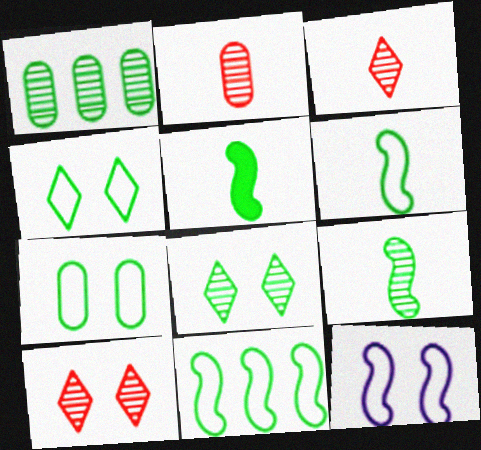[[1, 4, 5], 
[1, 8, 9], 
[5, 6, 9]]